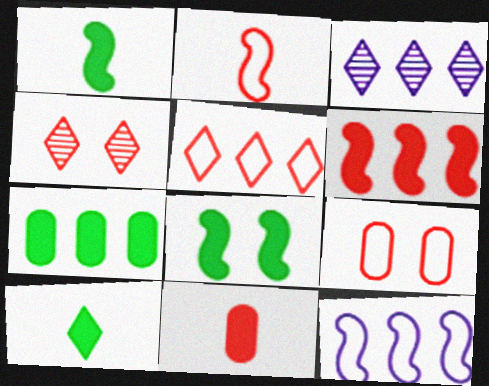[[1, 3, 9], 
[2, 5, 9], 
[7, 8, 10]]